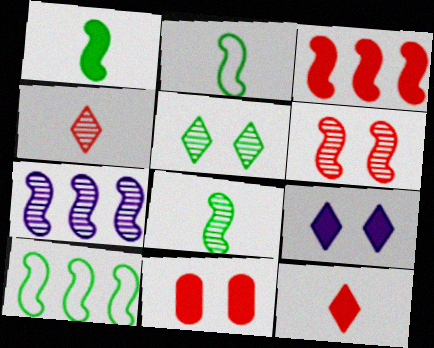[[1, 2, 8], 
[3, 7, 10], 
[3, 11, 12], 
[6, 7, 8]]